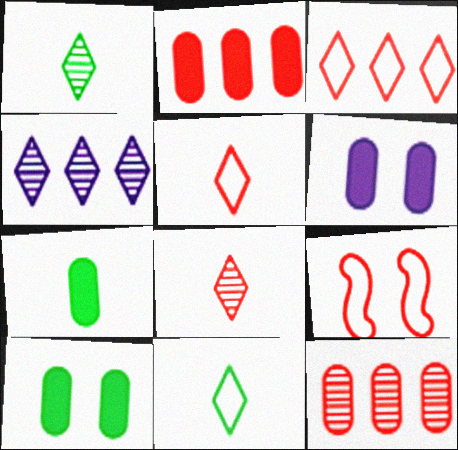[[2, 6, 7], 
[2, 8, 9], 
[4, 7, 9]]